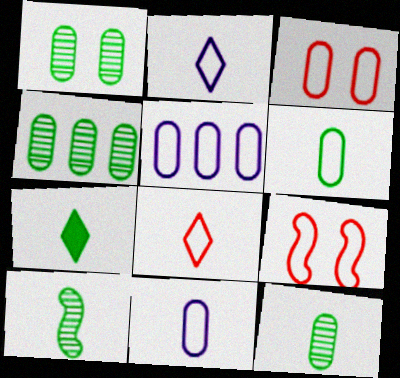[[1, 4, 12], 
[3, 5, 6], 
[6, 7, 10]]